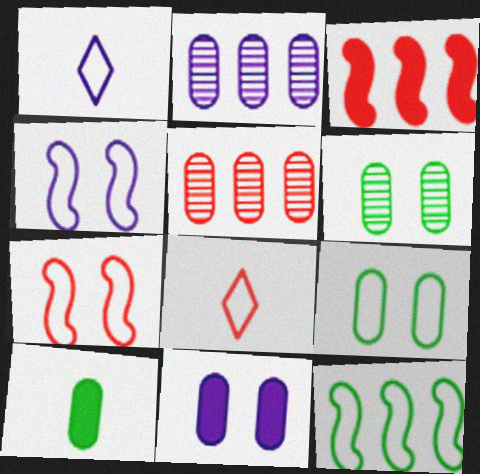[[1, 3, 6]]